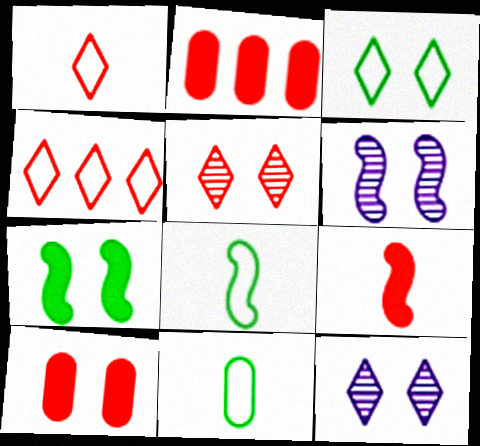[[2, 8, 12], 
[3, 6, 10]]